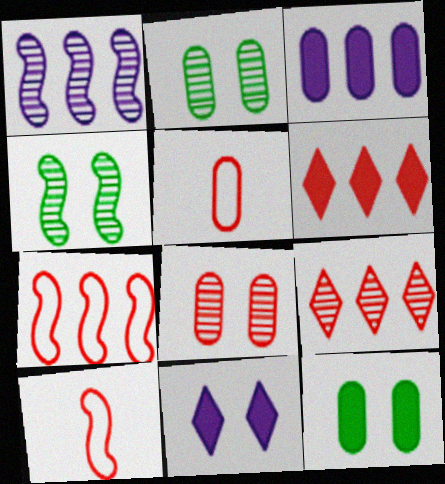[[2, 3, 5], 
[6, 8, 10]]